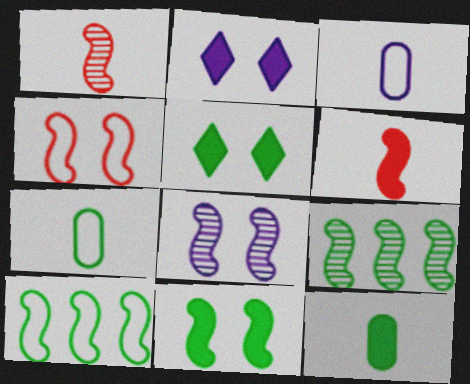[[1, 8, 9], 
[4, 8, 11], 
[5, 7, 9], 
[6, 8, 10]]